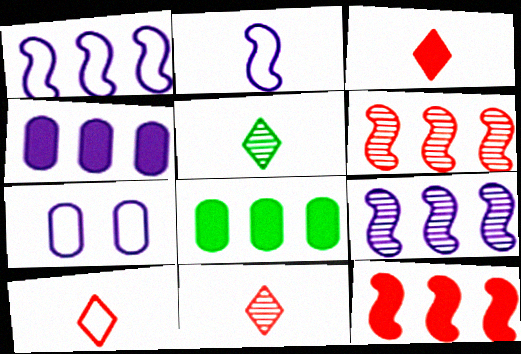[[3, 10, 11], 
[5, 7, 12]]